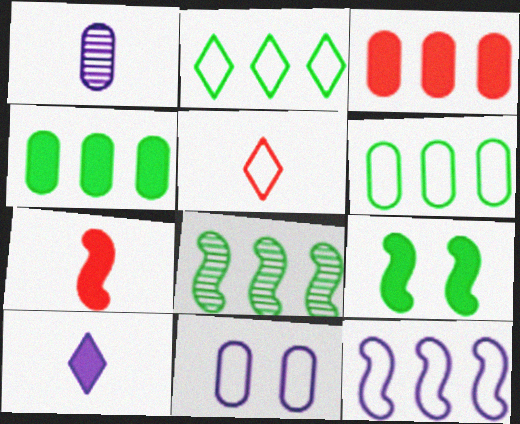[[2, 4, 8], 
[3, 9, 10]]